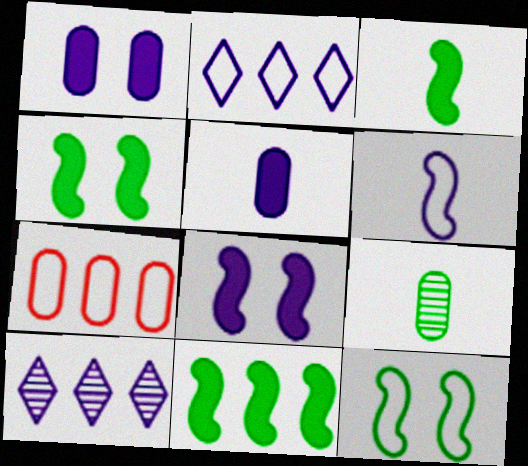[[1, 6, 10], 
[1, 7, 9], 
[3, 4, 11], 
[7, 10, 11]]